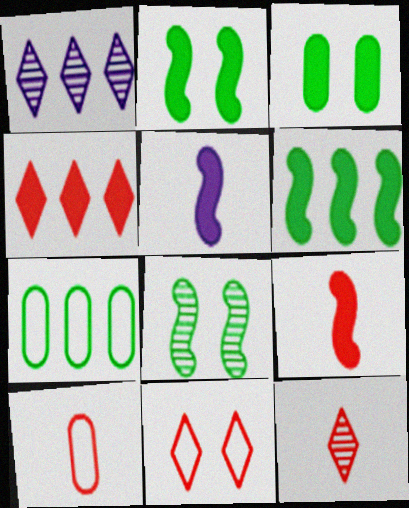[[1, 2, 10], 
[3, 4, 5], 
[4, 11, 12], 
[9, 10, 12]]